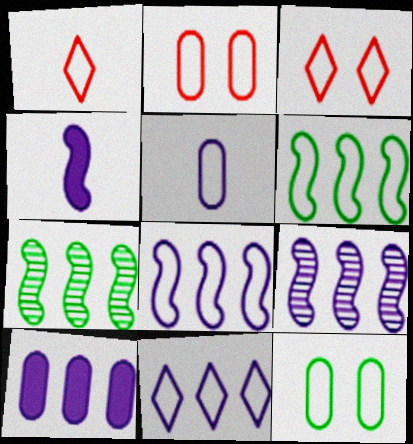[[1, 8, 12], 
[3, 5, 6], 
[9, 10, 11]]